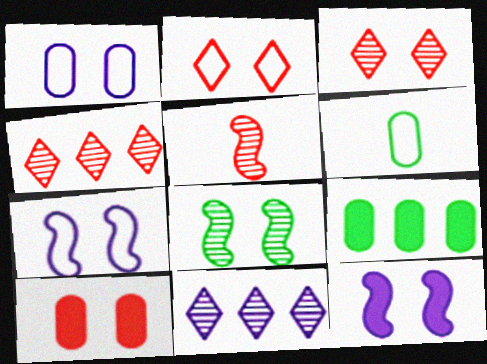[[4, 6, 12]]